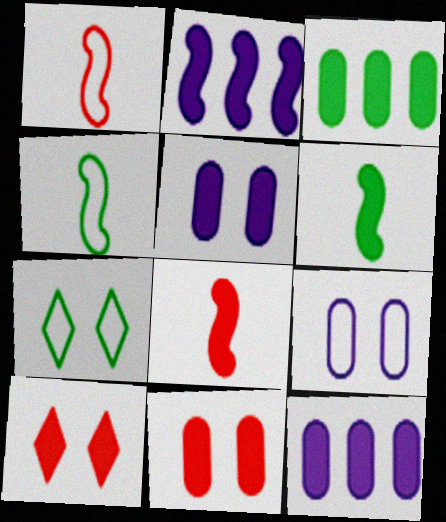[[6, 10, 12]]